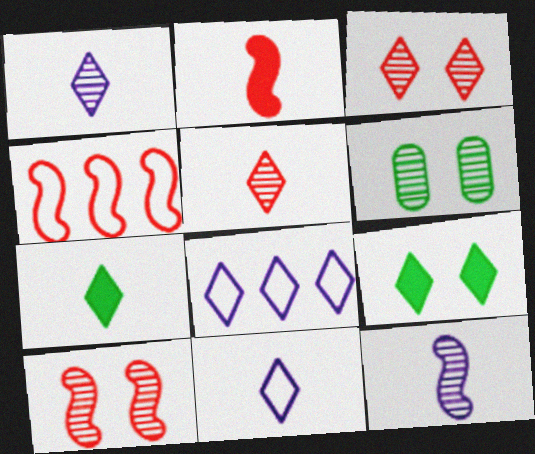[[2, 4, 10], 
[2, 6, 8], 
[3, 7, 8], 
[5, 7, 11], 
[5, 8, 9]]